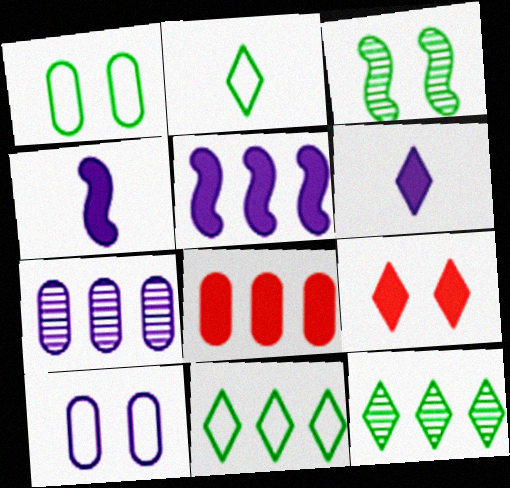[[3, 9, 10]]